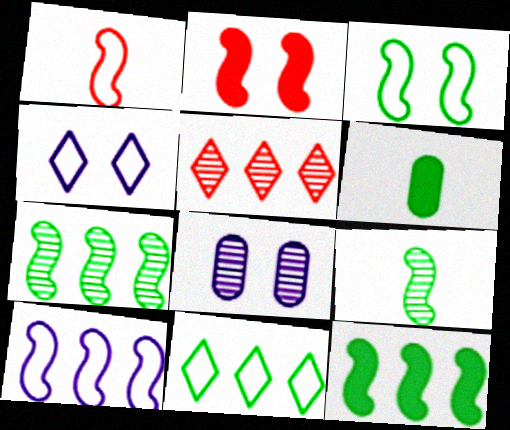[[1, 3, 10], 
[2, 9, 10], 
[3, 9, 12], 
[5, 8, 9]]